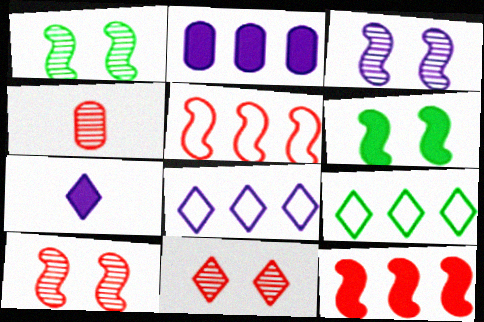[[1, 3, 10], 
[4, 6, 8], 
[7, 9, 11]]